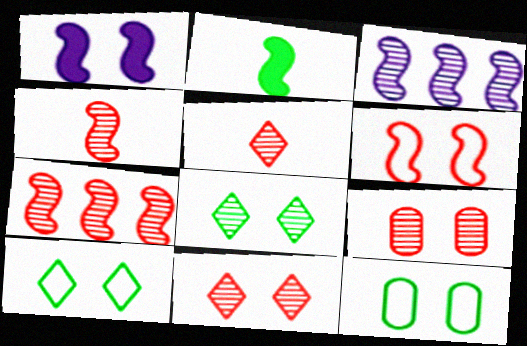[[1, 9, 10], 
[1, 11, 12], 
[2, 3, 6], 
[5, 7, 9]]